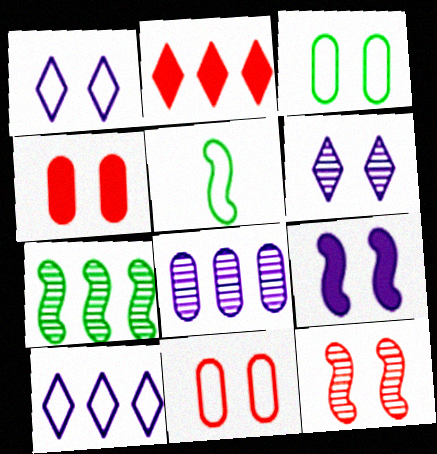[[5, 10, 11]]